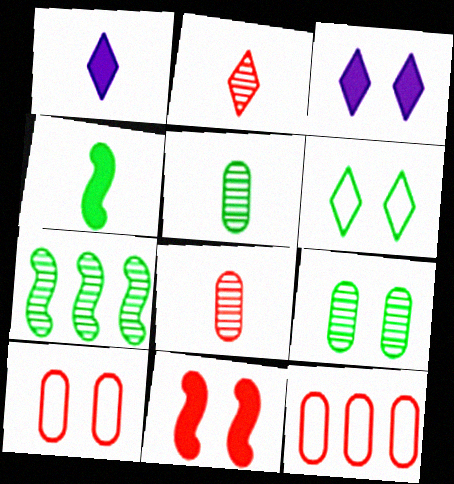[[1, 7, 10], 
[2, 11, 12]]